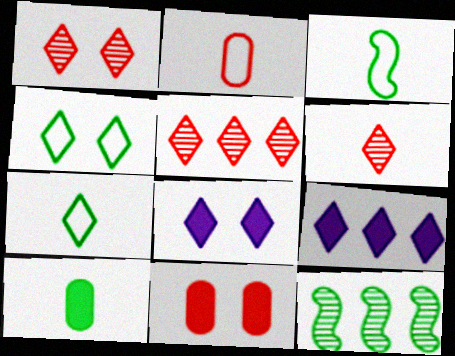[[1, 4, 8], 
[1, 5, 6], 
[1, 7, 9], 
[2, 8, 12], 
[4, 6, 9], 
[4, 10, 12], 
[5, 7, 8]]